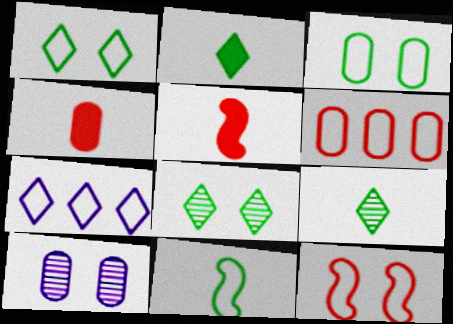[]